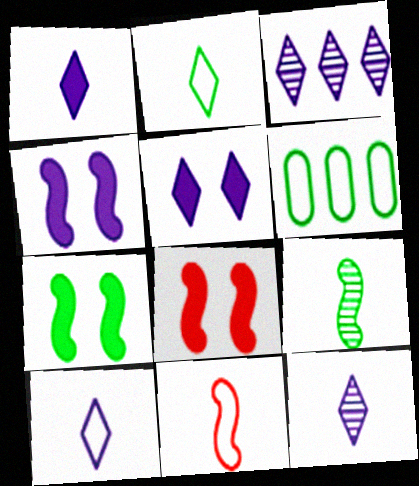[[1, 10, 12], 
[3, 5, 10], 
[4, 7, 8], 
[6, 8, 12]]